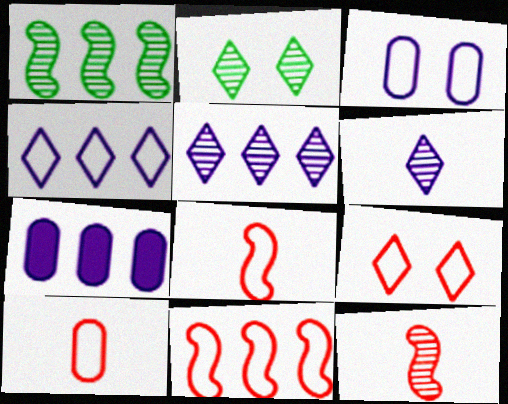[[2, 7, 8], 
[9, 10, 11]]